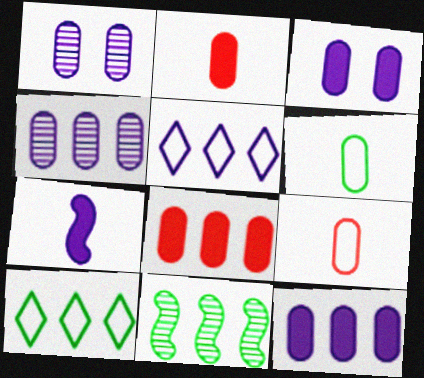[[1, 5, 7], 
[1, 6, 8], 
[5, 8, 11]]